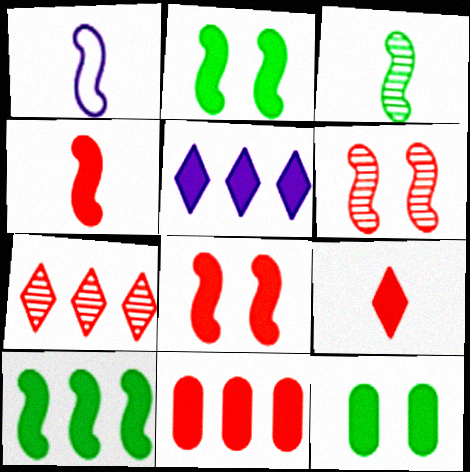[[1, 3, 4], 
[1, 6, 10], 
[1, 7, 12], 
[4, 5, 12], 
[5, 10, 11], 
[8, 9, 11]]